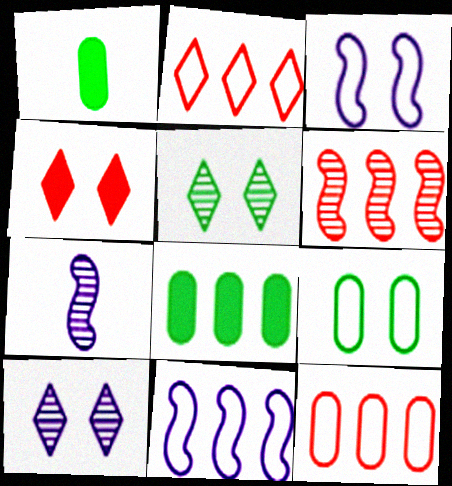[]